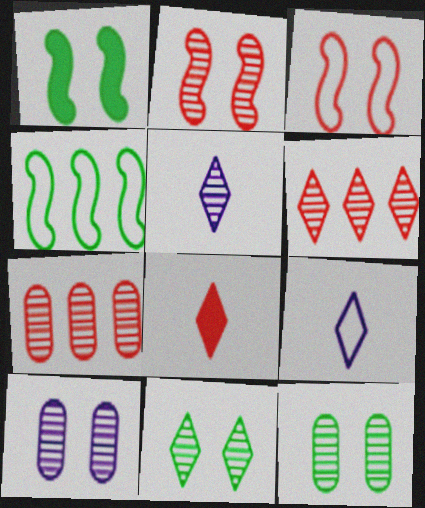[[1, 7, 9], 
[2, 10, 11], 
[3, 7, 8], 
[4, 8, 10], 
[5, 6, 11]]